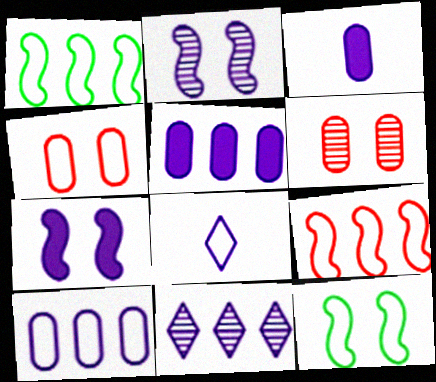[[1, 4, 8], 
[2, 5, 8]]